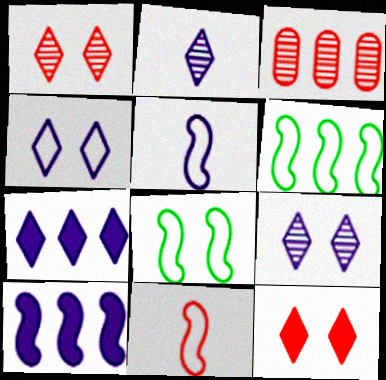[[2, 4, 7], 
[3, 6, 7], 
[3, 11, 12]]